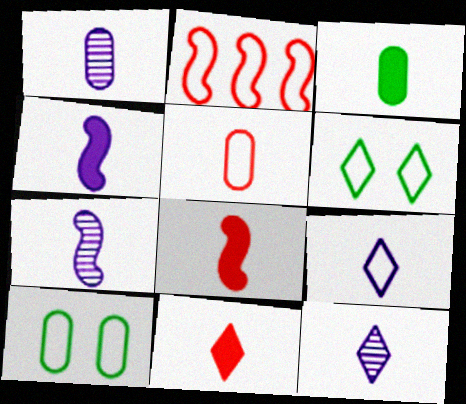[[1, 3, 5], 
[1, 4, 9], 
[1, 7, 12], 
[2, 9, 10], 
[3, 4, 11]]